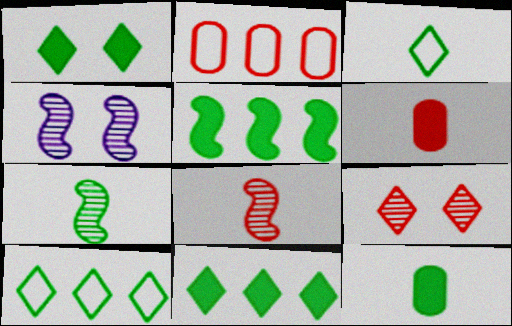[[1, 5, 12], 
[3, 7, 12], 
[4, 6, 10]]